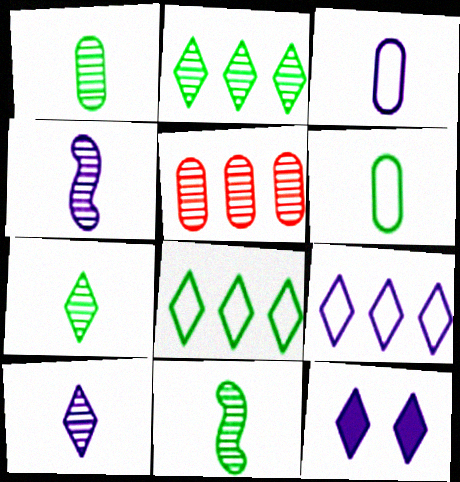[[1, 7, 11], 
[9, 10, 12]]